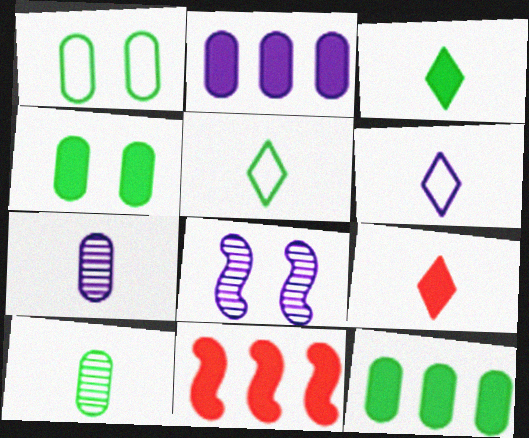[[1, 10, 12], 
[2, 6, 8]]